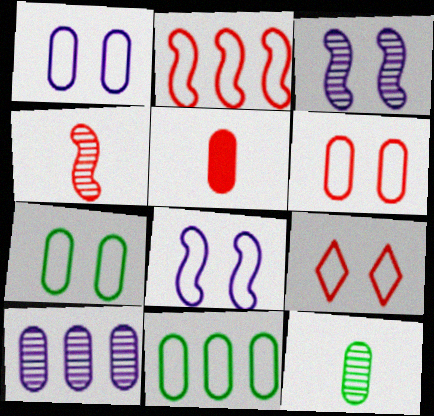[[1, 6, 7], 
[5, 7, 10], 
[7, 8, 9]]